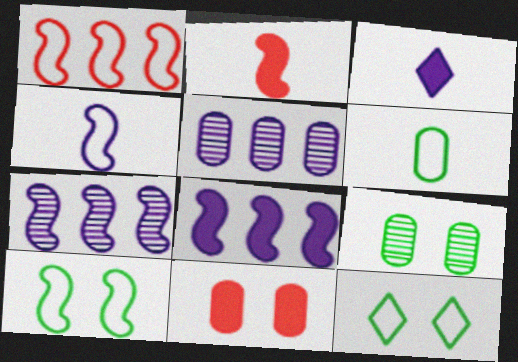[[1, 3, 9], 
[1, 4, 10], 
[2, 5, 12], 
[2, 7, 10], 
[5, 6, 11]]